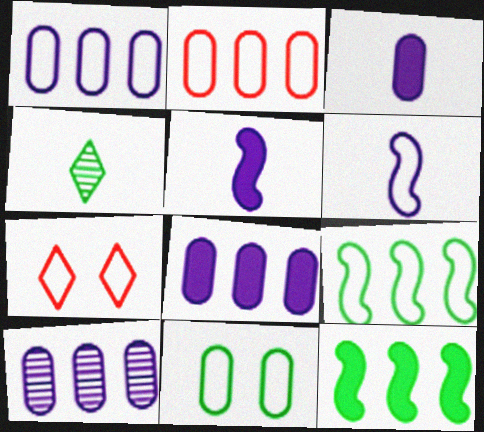[[1, 8, 10], 
[4, 11, 12]]